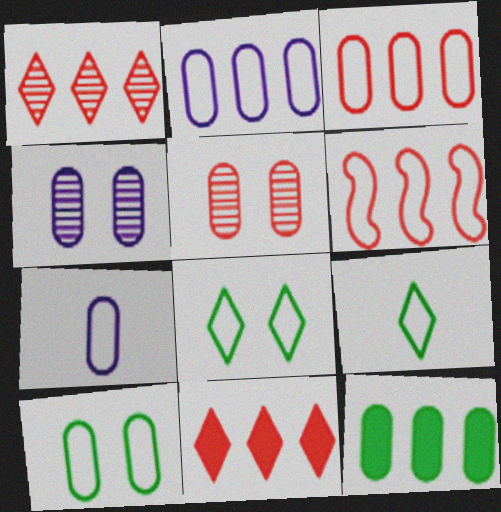[[3, 7, 10], 
[5, 7, 12], 
[6, 7, 8]]